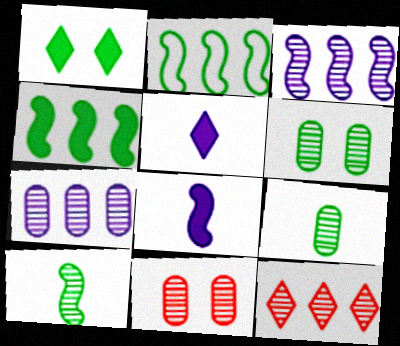[[1, 2, 9], 
[2, 5, 11], 
[7, 9, 11]]